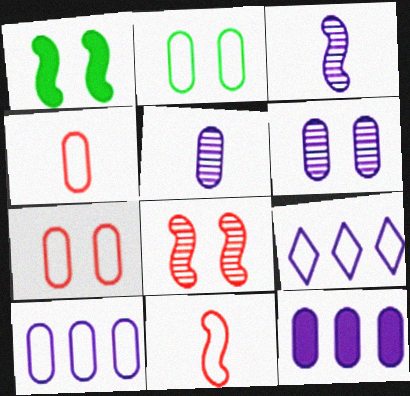[[2, 4, 10], 
[2, 9, 11]]